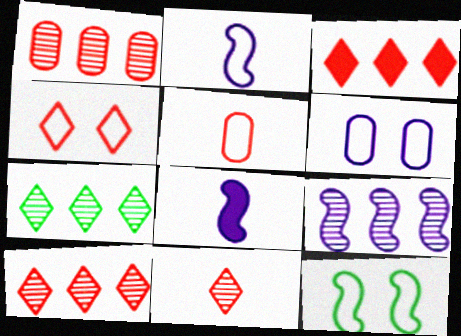[[1, 7, 9], 
[3, 4, 11], 
[4, 6, 12]]